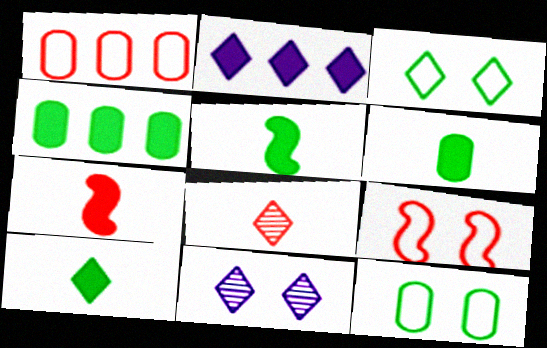[[1, 5, 11], 
[2, 3, 8], 
[5, 6, 10]]